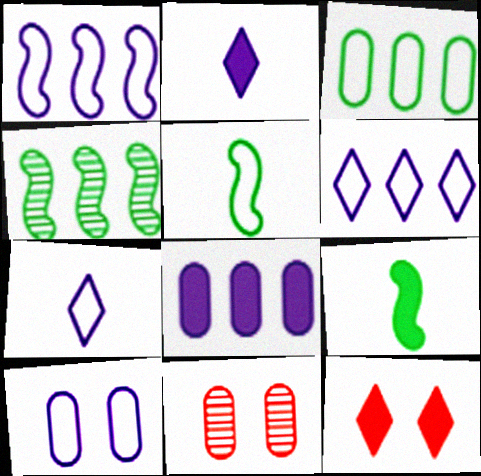[[1, 7, 10], 
[6, 9, 11], 
[8, 9, 12]]